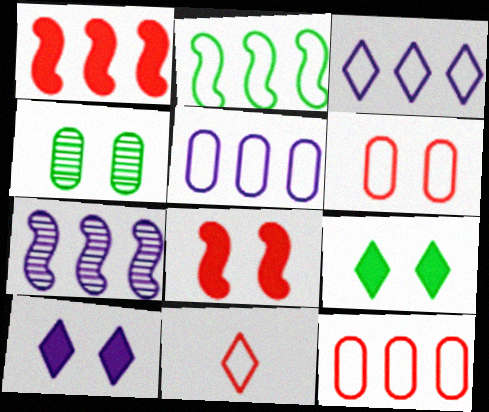[[1, 2, 7], 
[2, 3, 12]]